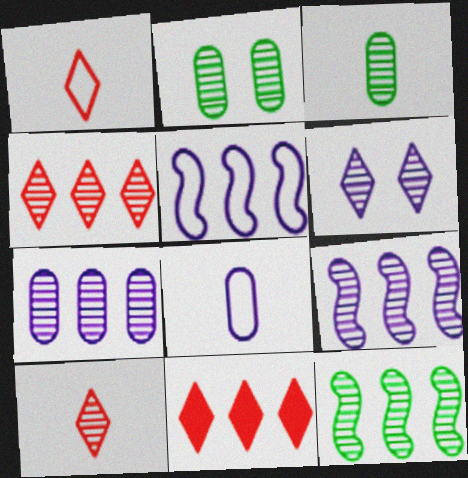[[2, 9, 10], 
[4, 7, 12]]